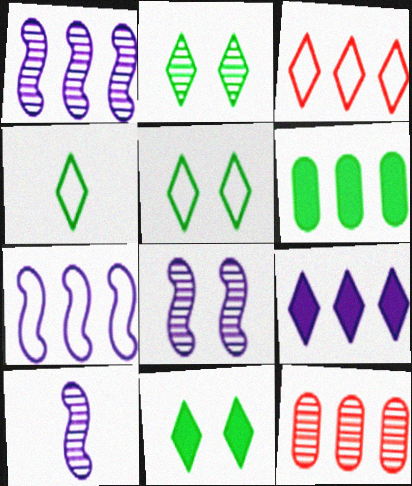[[1, 3, 6], 
[1, 8, 10], 
[2, 5, 11], 
[2, 10, 12]]